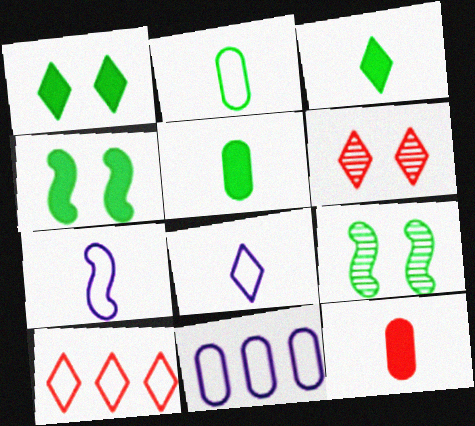[]